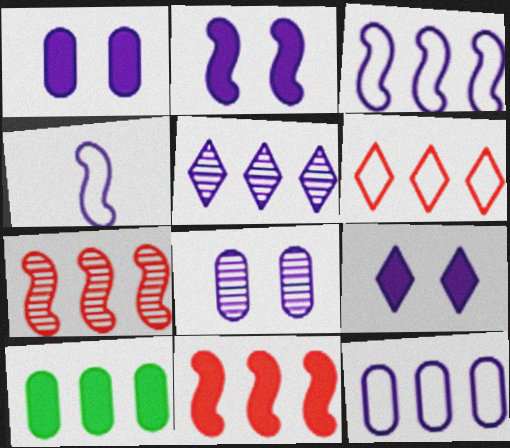[[1, 2, 9], 
[1, 4, 5]]